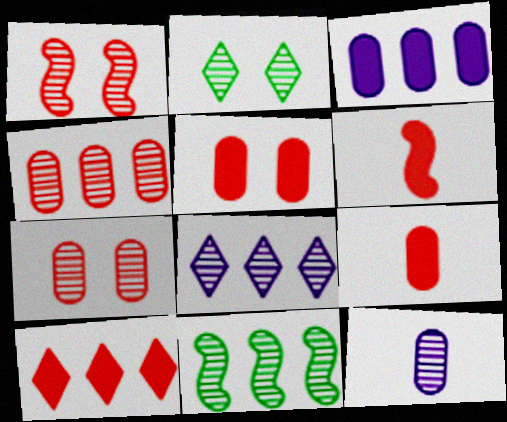[[4, 8, 11], 
[5, 6, 10]]